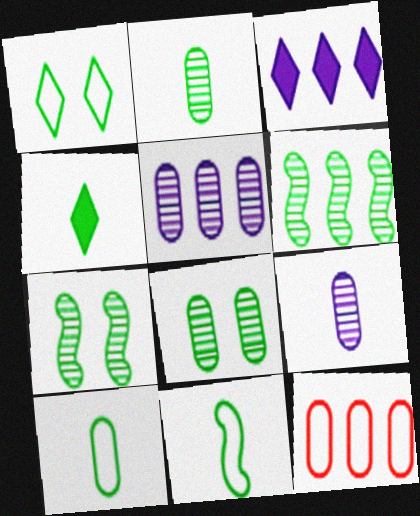[[2, 4, 11], 
[3, 6, 12]]